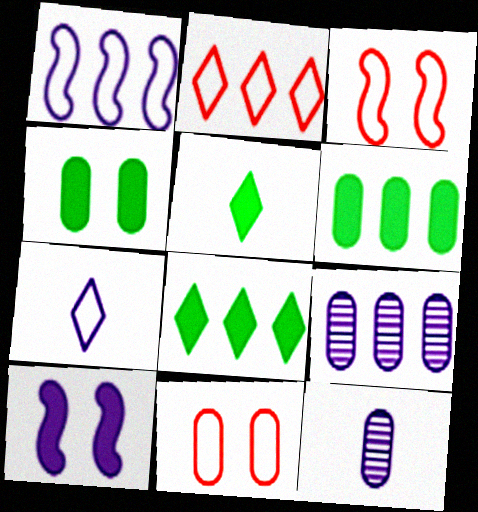[[3, 5, 9], 
[3, 8, 12], 
[6, 11, 12], 
[7, 9, 10]]